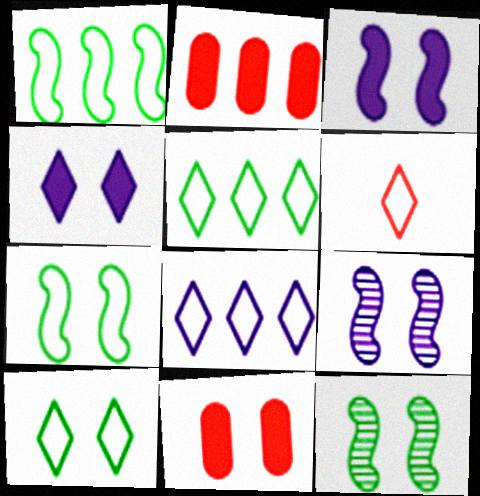[[6, 8, 10], 
[9, 10, 11]]